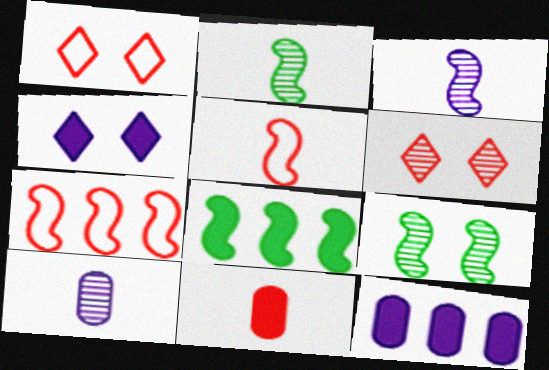[[1, 2, 12], 
[1, 8, 10], 
[4, 8, 11], 
[6, 7, 11]]